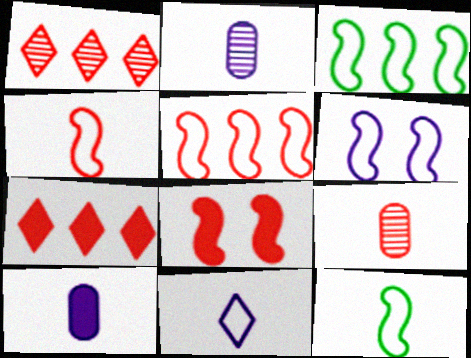[[3, 4, 6], 
[5, 6, 12]]